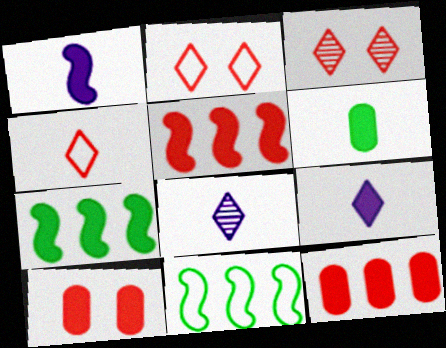[[7, 9, 10], 
[8, 10, 11]]